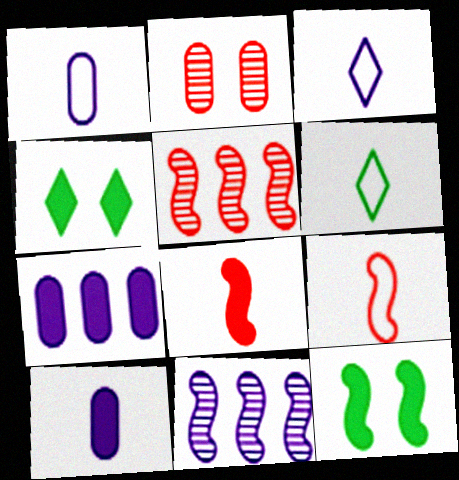[[1, 4, 5], 
[1, 6, 9], 
[4, 7, 8], 
[9, 11, 12]]